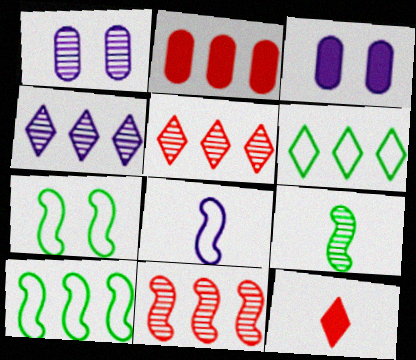[[1, 5, 9], 
[1, 10, 12], 
[2, 4, 10], 
[3, 4, 8]]